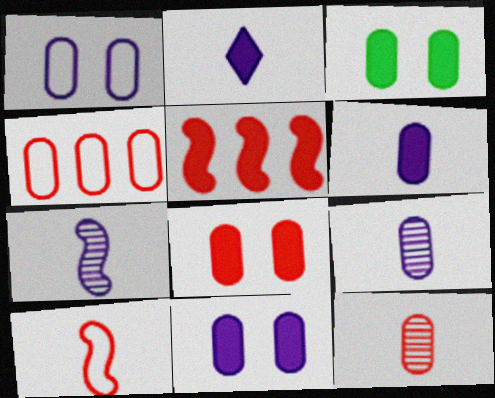[[2, 3, 5], 
[3, 4, 9], 
[3, 8, 11], 
[4, 8, 12]]